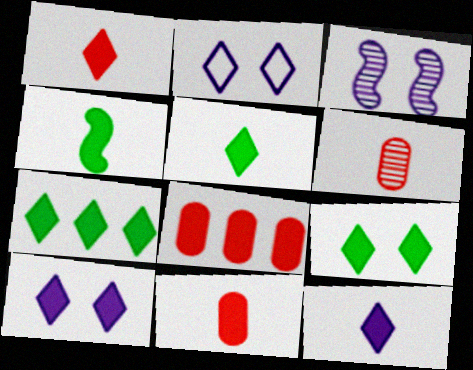[[1, 5, 12], 
[1, 7, 10], 
[4, 8, 10], 
[4, 11, 12], 
[5, 7, 9]]